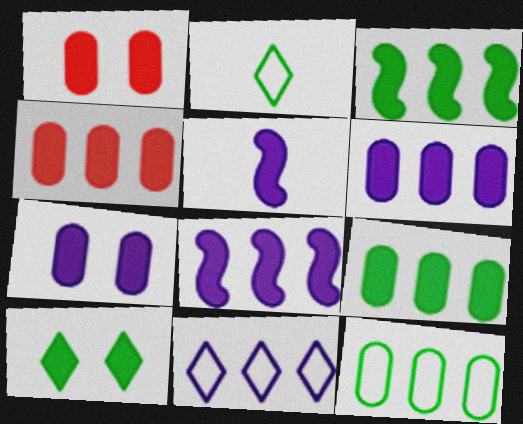[[4, 5, 10], 
[4, 6, 9]]